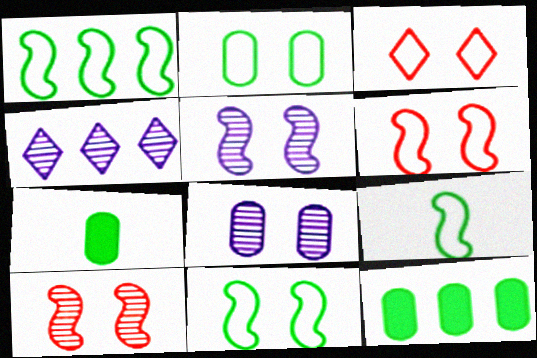[[1, 9, 11], 
[4, 6, 7]]